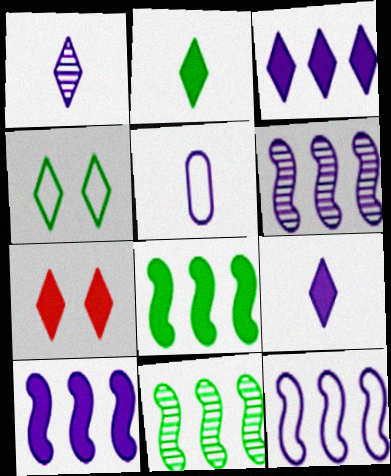[[2, 3, 7], 
[5, 7, 11], 
[6, 10, 12]]